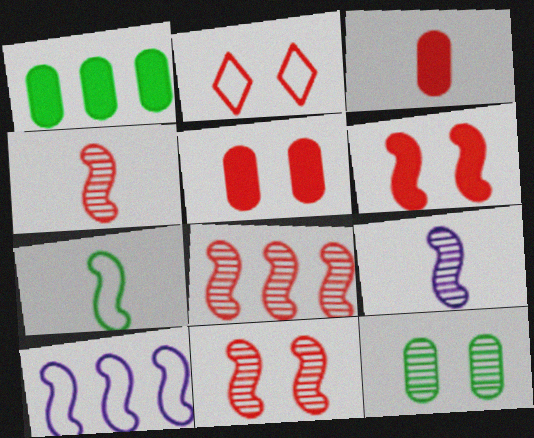[[1, 2, 9], 
[2, 3, 8], 
[2, 5, 11], 
[4, 8, 11]]